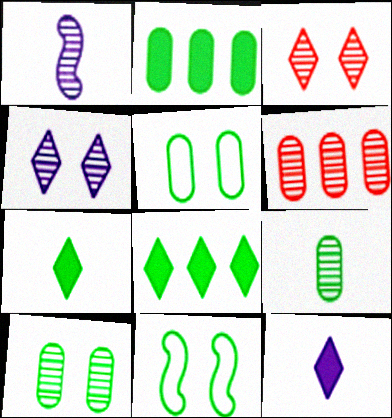[[2, 5, 9], 
[6, 11, 12], 
[8, 9, 11]]